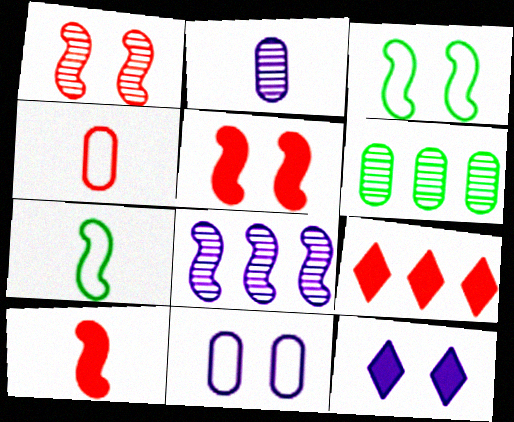[[1, 4, 9], 
[2, 3, 9], 
[3, 8, 10], 
[5, 7, 8]]